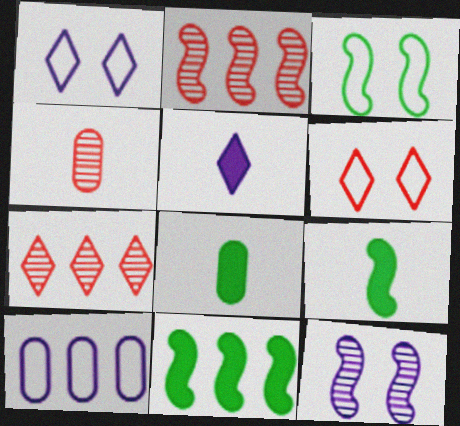[[1, 2, 8], 
[1, 4, 11], 
[5, 10, 12], 
[7, 10, 11]]